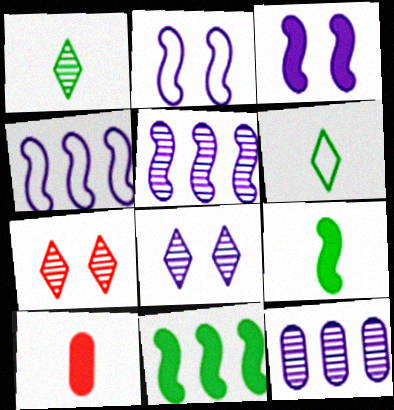[]